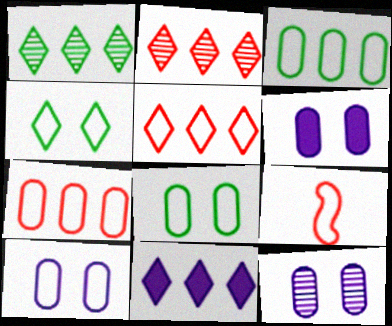[[1, 5, 11], 
[1, 6, 9], 
[6, 10, 12]]